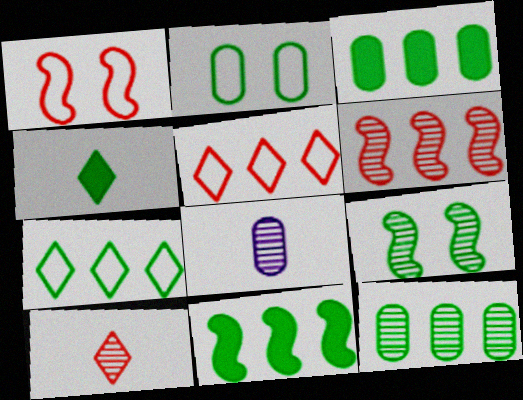[[7, 11, 12]]